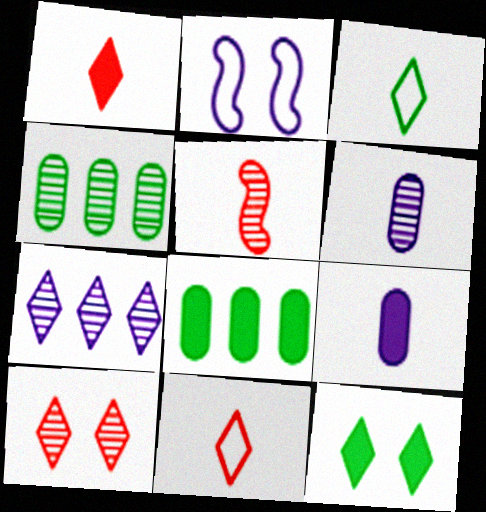[[1, 2, 4], 
[2, 7, 9], 
[3, 5, 9], 
[7, 11, 12]]